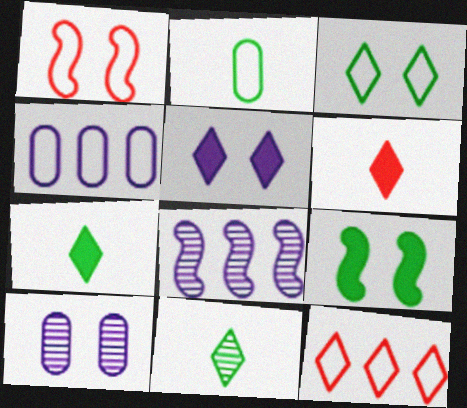[[5, 11, 12]]